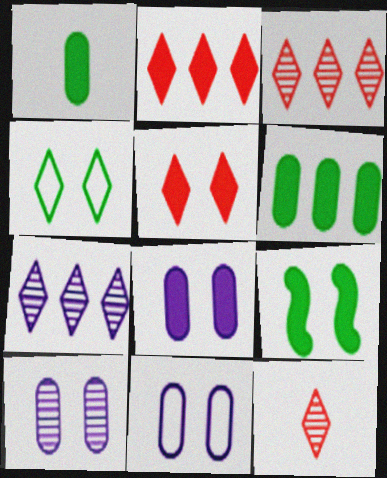[[5, 8, 9], 
[8, 10, 11]]